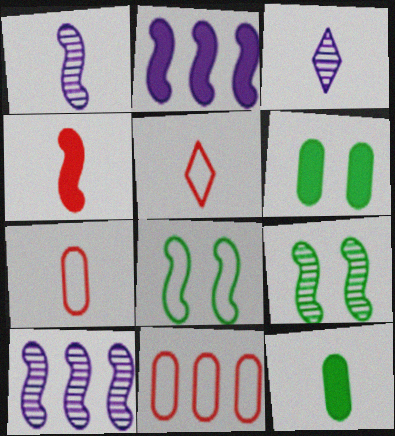[[1, 5, 12], 
[4, 8, 10], 
[5, 6, 10]]